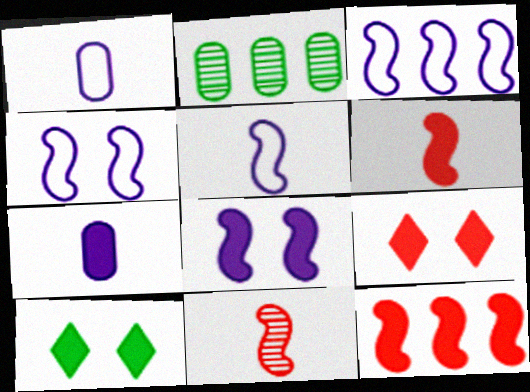[[2, 5, 9], 
[3, 4, 5], 
[7, 10, 12]]